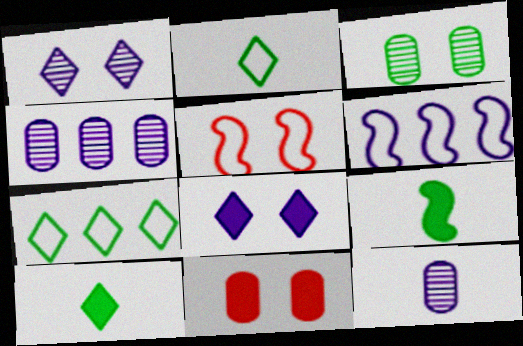[[3, 5, 8], 
[3, 7, 9], 
[4, 5, 10], 
[6, 8, 12]]